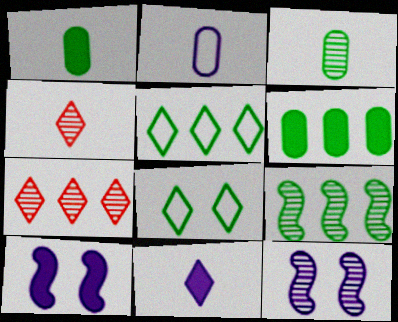[[1, 8, 9], 
[3, 7, 12], 
[5, 6, 9], 
[7, 8, 11]]